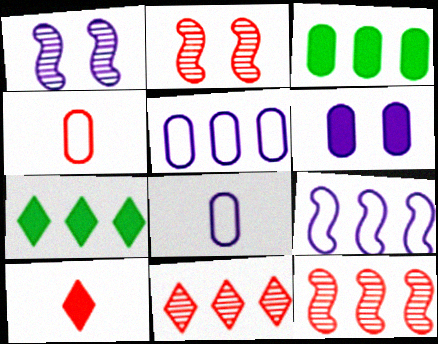[[1, 4, 7], 
[2, 7, 8], 
[3, 9, 11], 
[5, 7, 12]]